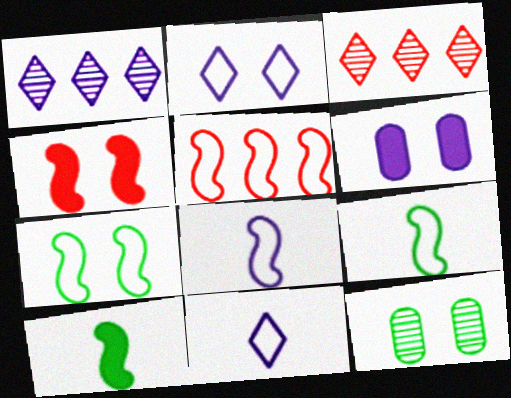[[1, 6, 8], 
[2, 4, 12], 
[3, 6, 9], 
[5, 7, 8]]